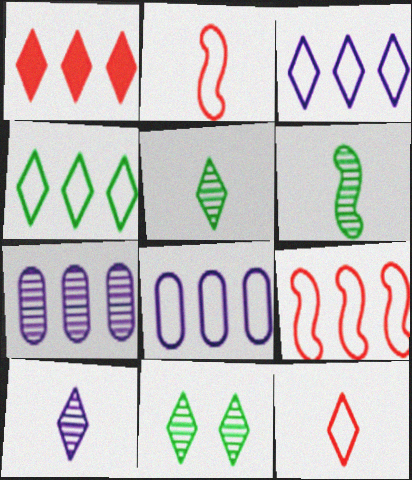[[4, 8, 9]]